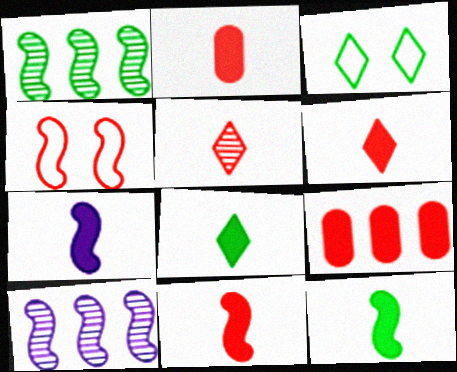[[1, 4, 7], 
[2, 3, 10], 
[2, 6, 11], 
[2, 7, 8], 
[4, 5, 9], 
[4, 10, 12], 
[7, 11, 12]]